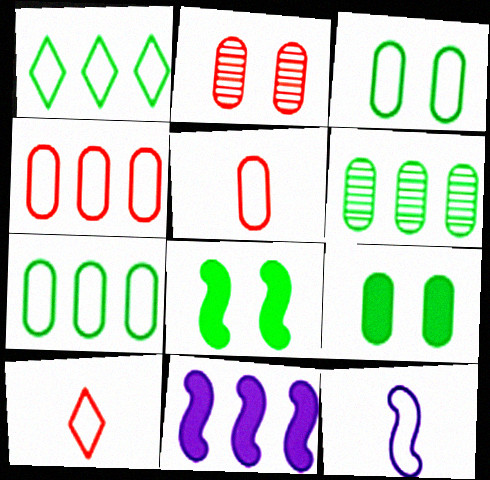[]